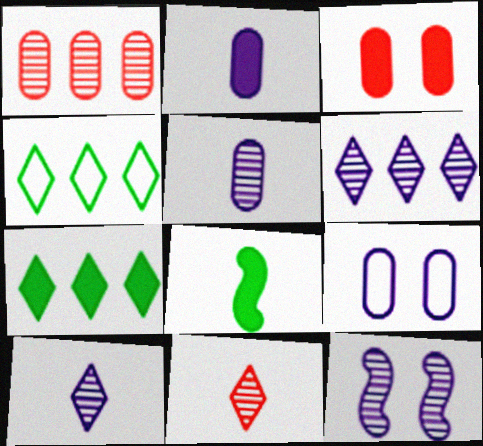[[5, 6, 12]]